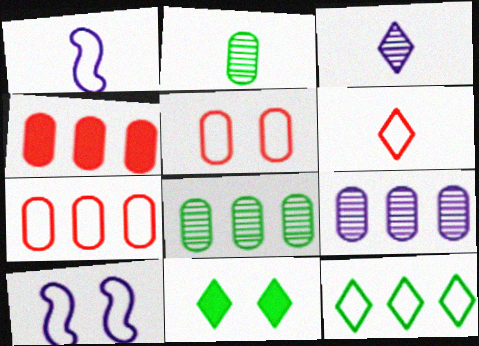[[1, 5, 12]]